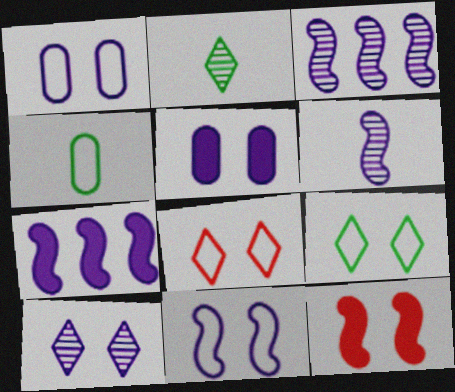[[5, 10, 11], 
[6, 7, 11]]